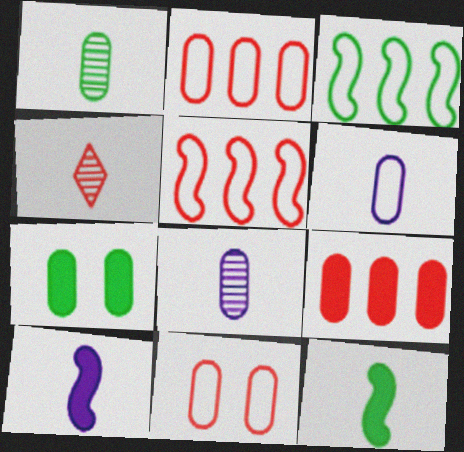[[2, 7, 8], 
[4, 6, 12]]